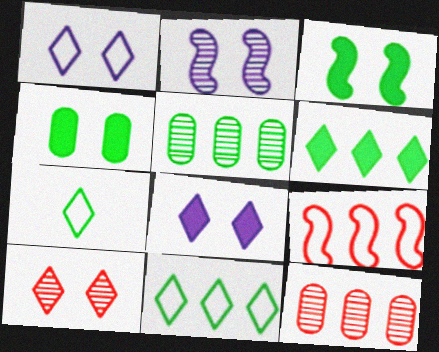[[3, 5, 7]]